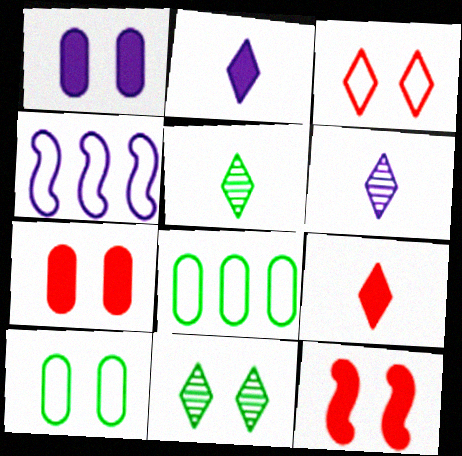[[1, 4, 6], 
[4, 5, 7], 
[6, 8, 12]]